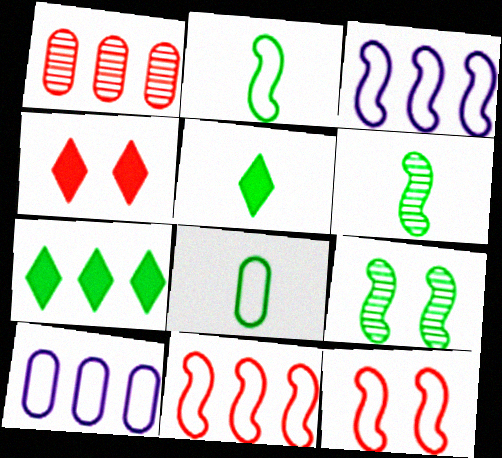[[1, 3, 7], 
[2, 3, 12], 
[4, 6, 10], 
[5, 6, 8], 
[7, 8, 9]]